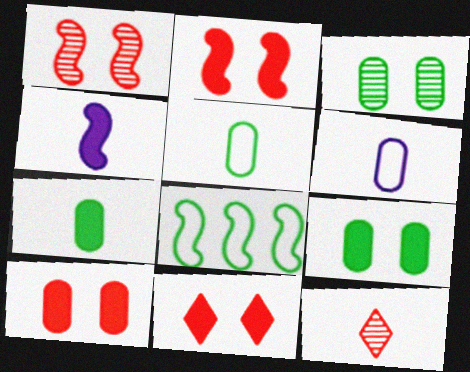[[1, 4, 8], 
[2, 10, 11], 
[4, 5, 12]]